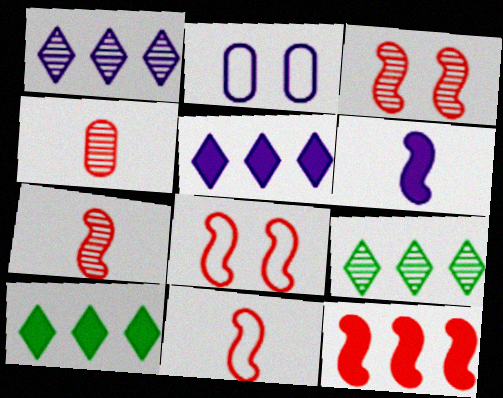[[1, 2, 6], 
[2, 7, 10], 
[3, 11, 12], 
[7, 8, 12]]